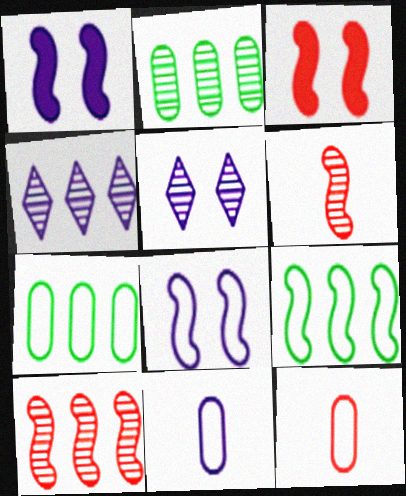[[1, 4, 11], 
[1, 6, 9], 
[2, 4, 10], 
[2, 5, 6]]